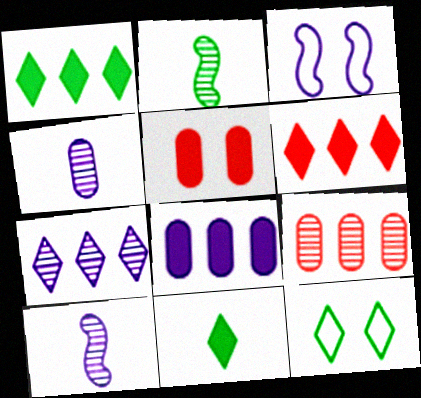[[3, 9, 11]]